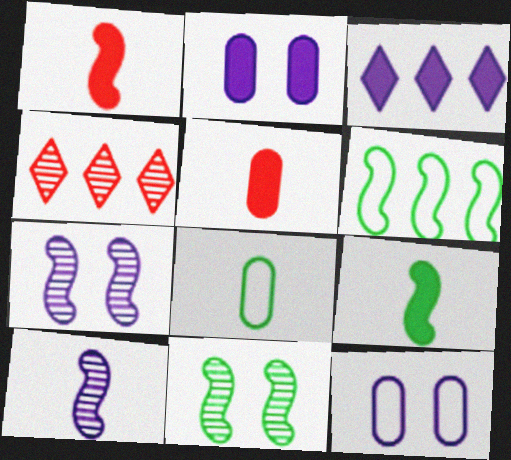[[1, 6, 7], 
[3, 10, 12], 
[4, 9, 12], 
[6, 9, 11]]